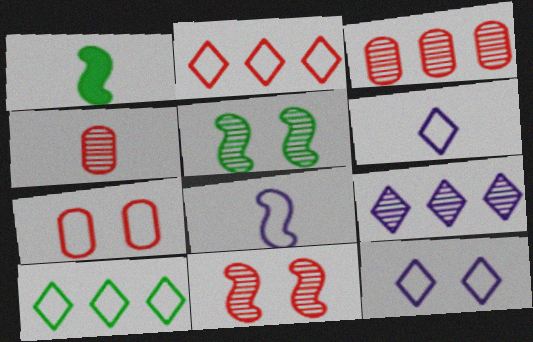[[1, 3, 12], 
[1, 4, 6], 
[1, 7, 9], 
[4, 5, 9], 
[7, 8, 10]]